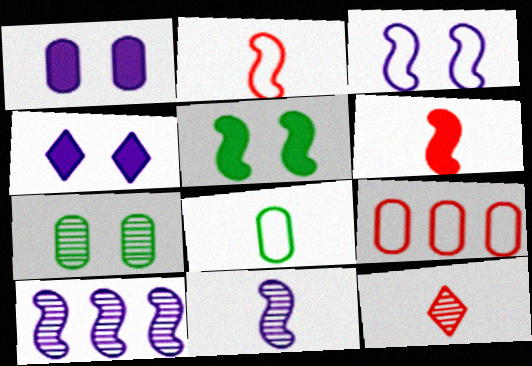[[2, 5, 10], 
[7, 10, 12]]